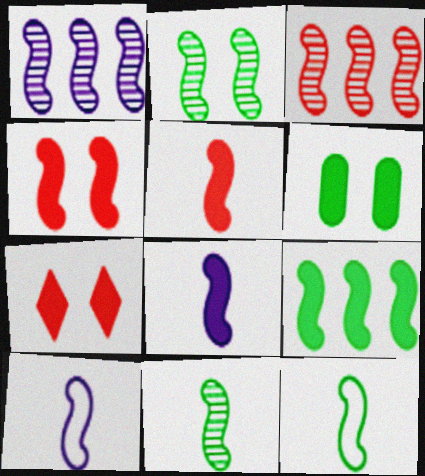[[1, 4, 12], 
[2, 9, 12], 
[4, 8, 9], 
[5, 10, 11]]